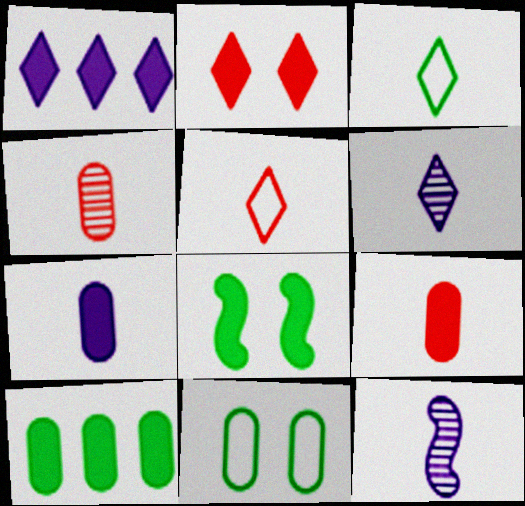[[1, 8, 9], 
[3, 9, 12]]